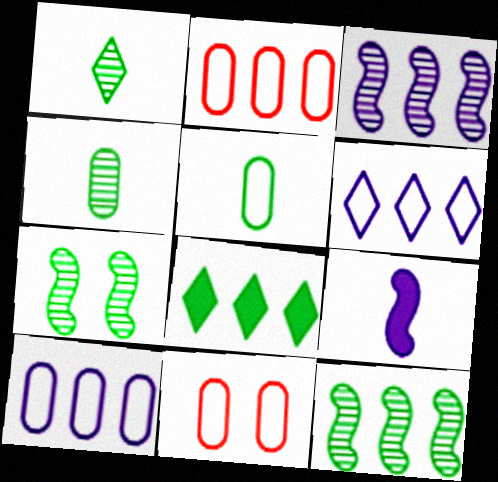[[2, 3, 8], 
[5, 7, 8], 
[5, 10, 11]]